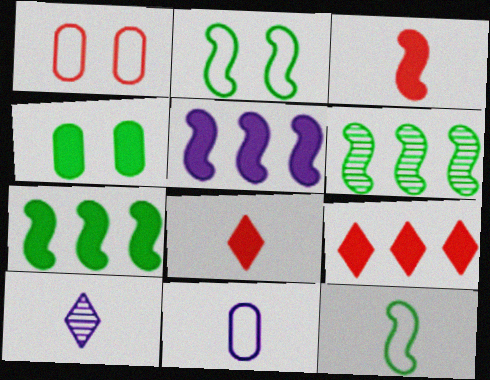[[1, 7, 10], 
[4, 5, 8]]